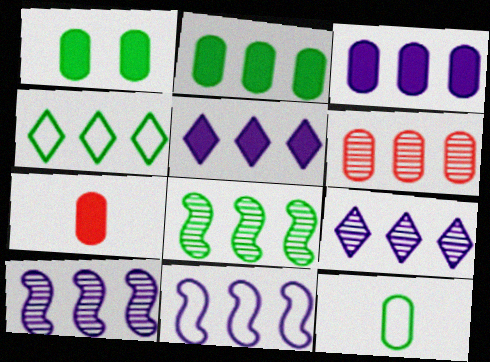[[1, 3, 7], 
[2, 4, 8], 
[3, 9, 11], 
[6, 8, 9]]